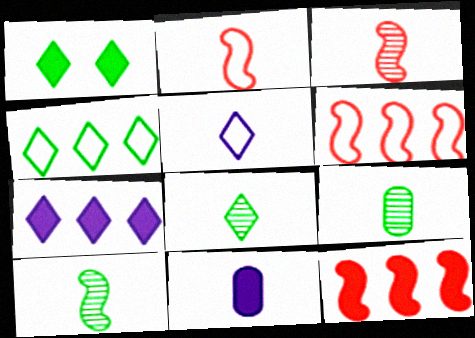[[1, 4, 8], 
[1, 11, 12], 
[2, 8, 11], 
[8, 9, 10]]